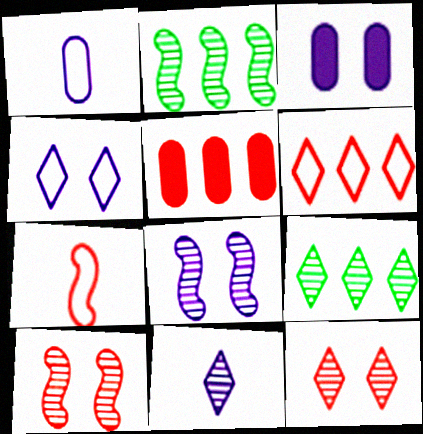[[3, 4, 8], 
[3, 7, 9], 
[5, 7, 12], 
[9, 11, 12]]